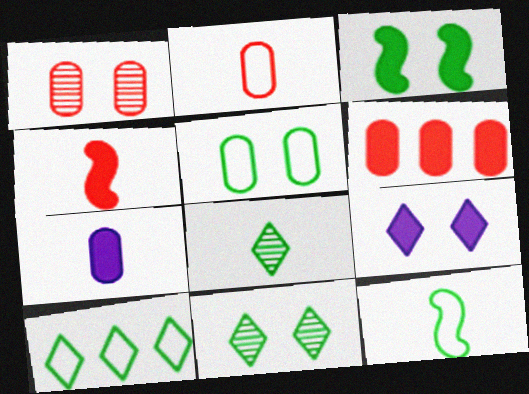[[1, 2, 6], 
[3, 5, 11], 
[5, 10, 12]]